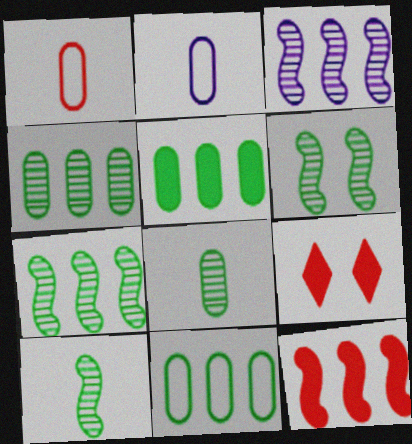[[2, 7, 9], 
[4, 5, 11], 
[6, 7, 10]]